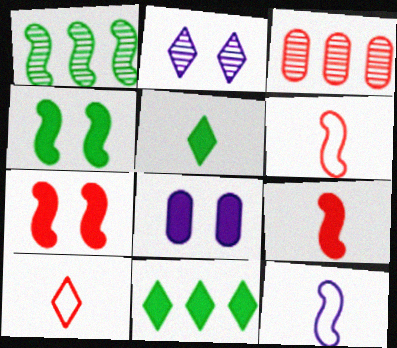[[1, 7, 12], 
[1, 8, 10], 
[2, 10, 11], 
[3, 7, 10], 
[8, 9, 11]]